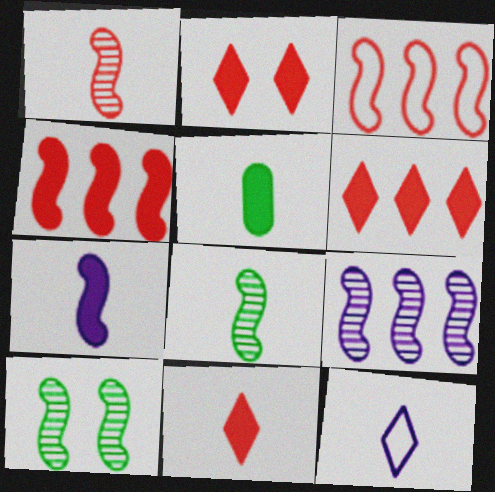[[1, 5, 12], 
[1, 9, 10], 
[2, 6, 11], 
[3, 7, 10], 
[5, 7, 11]]